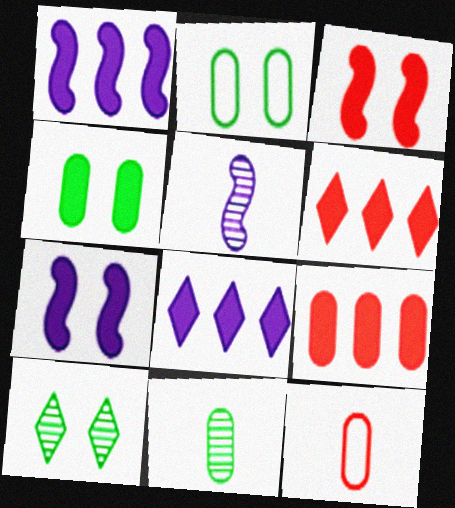[[1, 10, 12], 
[2, 5, 6]]